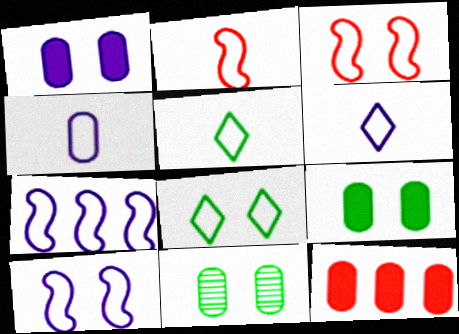[[2, 4, 5], 
[4, 11, 12]]